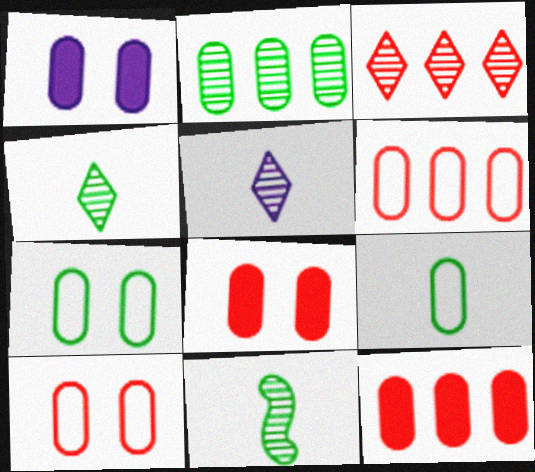[]